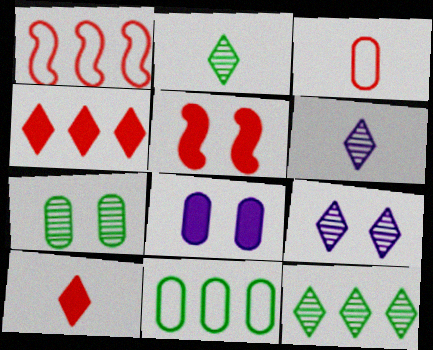[[1, 2, 8], 
[5, 6, 11]]